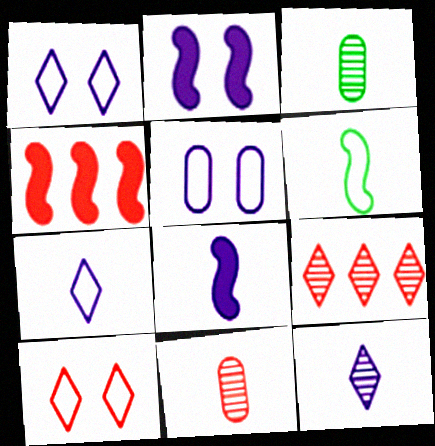[[1, 3, 4], 
[4, 10, 11]]